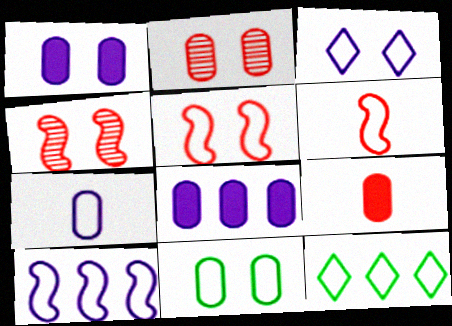[[1, 2, 11], 
[3, 5, 11], 
[3, 7, 10], 
[5, 7, 12]]